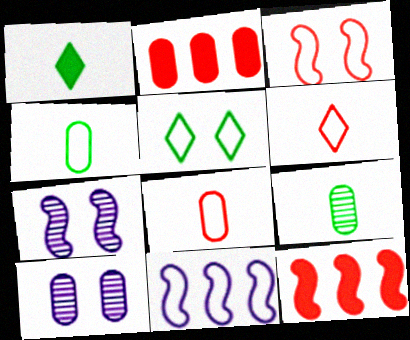[[2, 4, 10], 
[5, 8, 11]]